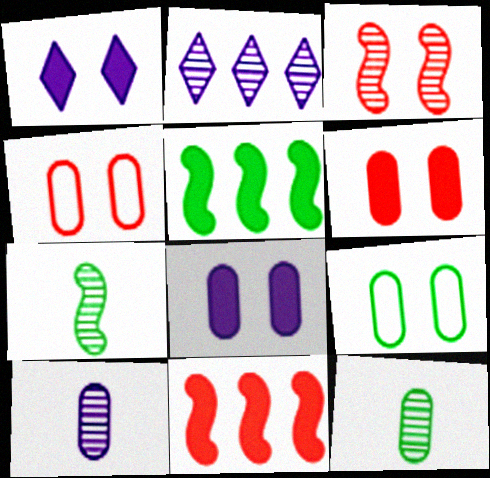[[1, 3, 9], 
[2, 3, 12]]